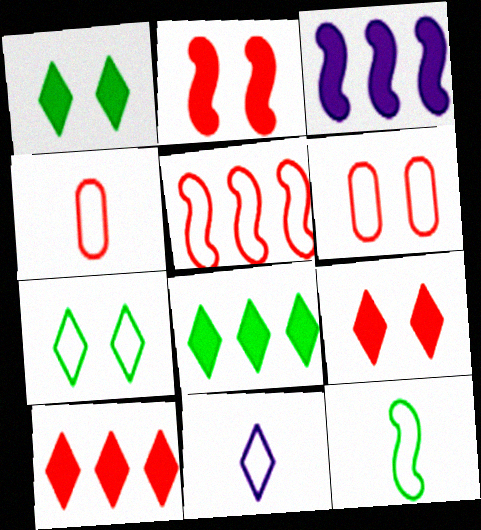[[4, 11, 12]]